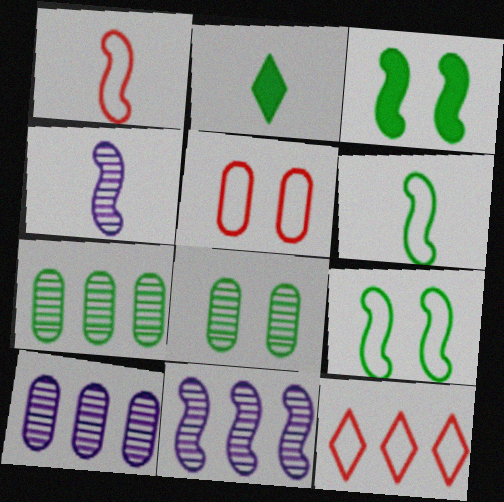[[1, 3, 11], 
[1, 5, 12], 
[2, 5, 11], 
[2, 7, 9]]